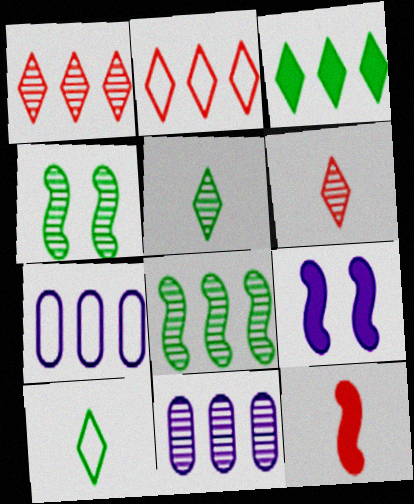[[1, 8, 11], 
[4, 6, 11]]